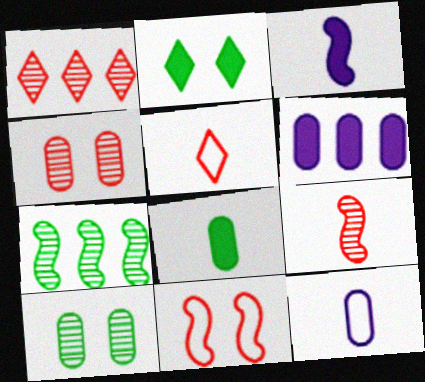[[1, 4, 9], 
[3, 7, 11]]